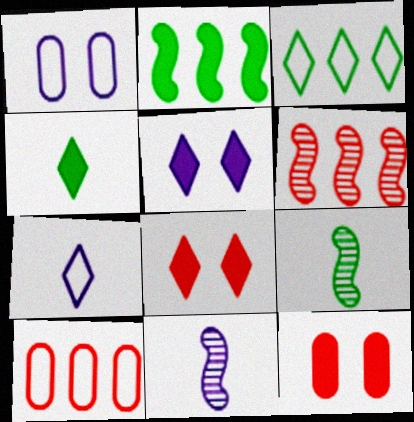[[1, 4, 6], 
[3, 11, 12], 
[5, 9, 10]]